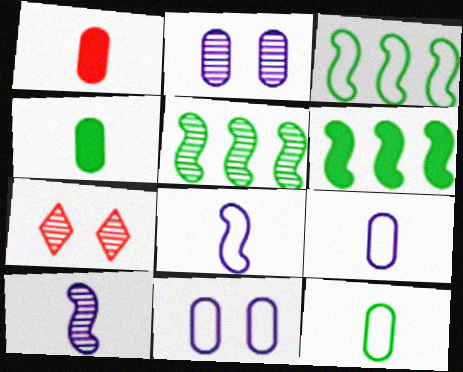[[3, 5, 6], 
[6, 7, 9]]